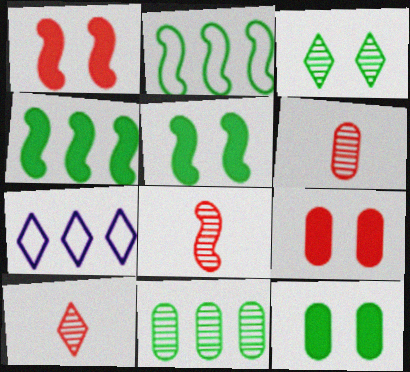[[5, 6, 7], 
[6, 8, 10], 
[7, 8, 12]]